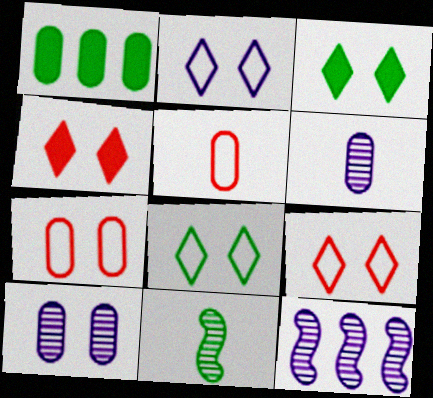[[1, 5, 10], 
[1, 6, 7], 
[1, 8, 11], 
[2, 8, 9], 
[3, 5, 12]]